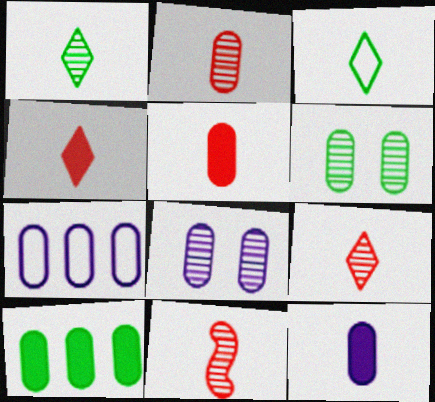[[2, 9, 11], 
[3, 11, 12], 
[5, 6, 7], 
[7, 8, 12]]